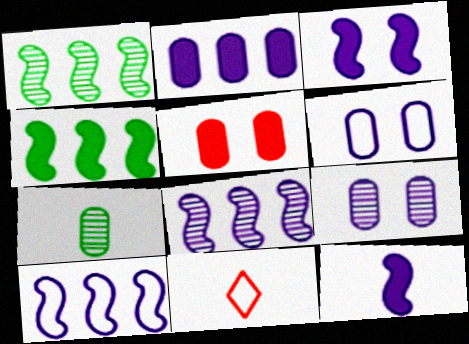[[4, 9, 11], 
[7, 11, 12]]